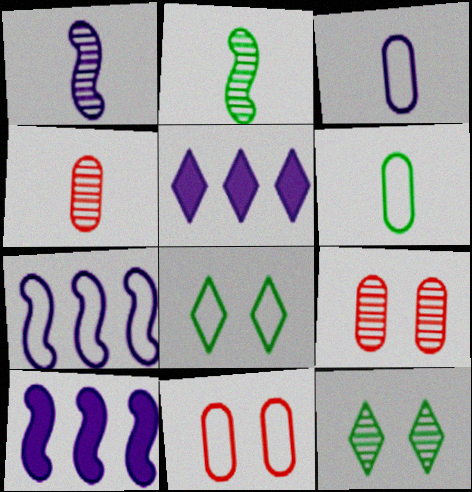[[2, 5, 11], 
[4, 8, 10]]